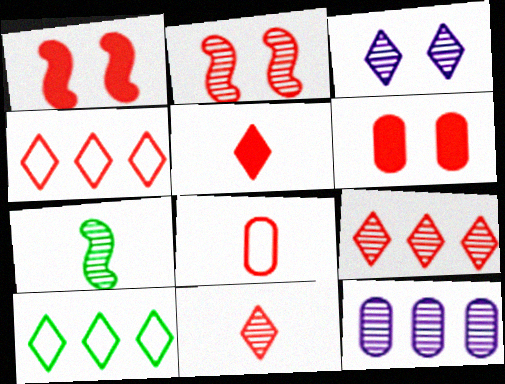[[1, 8, 9], 
[3, 5, 10]]